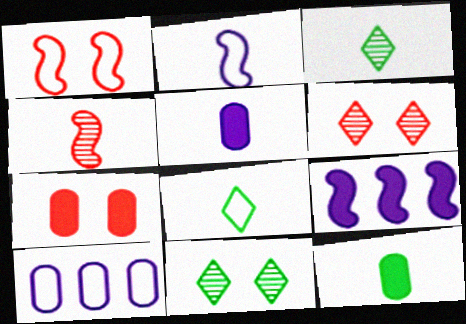[[1, 6, 7], 
[1, 8, 10], 
[4, 5, 8]]